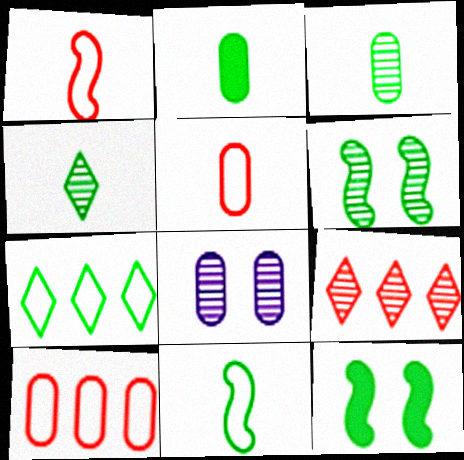[[2, 4, 11], 
[2, 6, 7], 
[2, 8, 10], 
[3, 7, 12]]